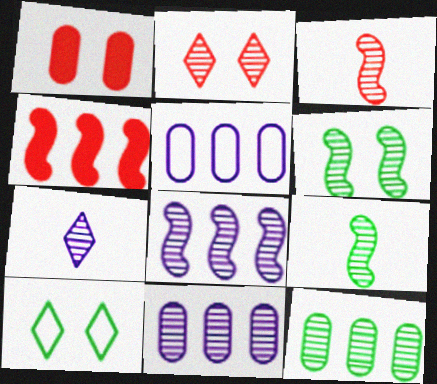[[2, 9, 11], 
[3, 6, 8]]